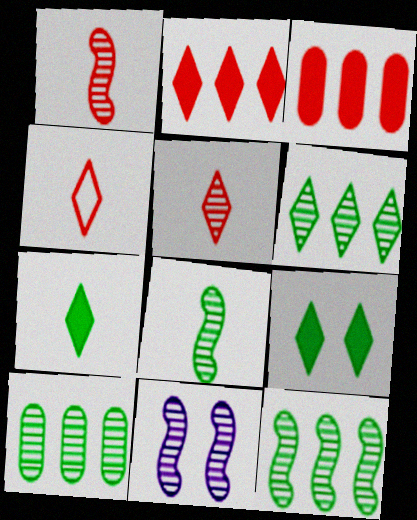[[1, 11, 12], 
[5, 10, 11], 
[6, 10, 12]]